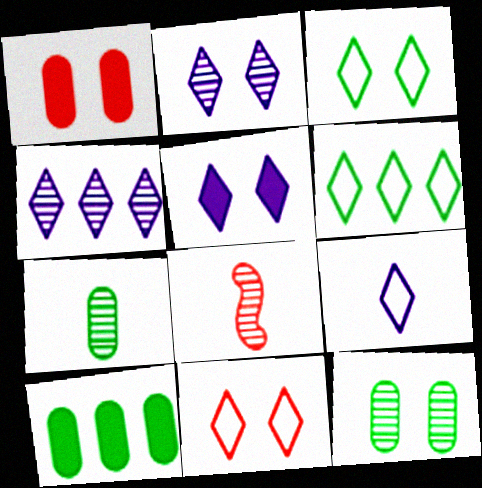[[4, 5, 9], 
[4, 8, 12], 
[6, 9, 11]]